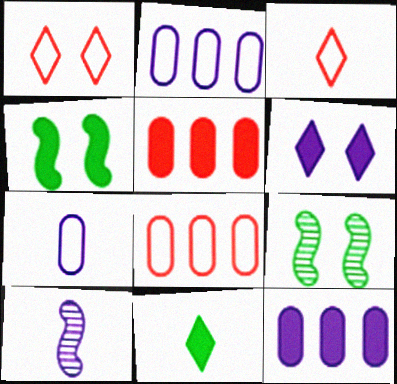[[2, 6, 10], 
[3, 9, 12]]